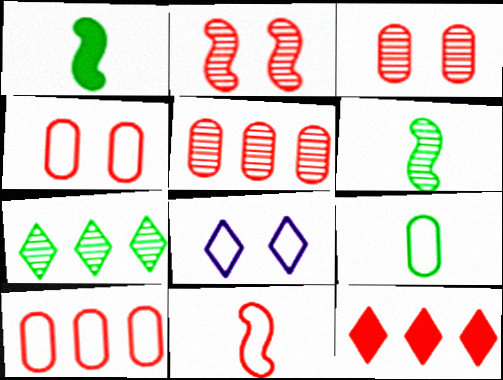[[1, 5, 8], 
[3, 11, 12]]